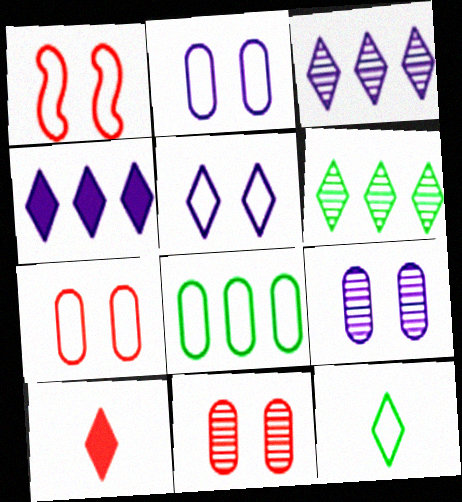[[5, 6, 10]]